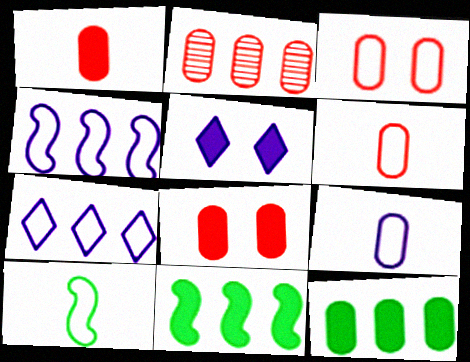[[1, 2, 3], 
[1, 5, 11], 
[2, 5, 10], 
[2, 6, 8], 
[2, 7, 11], 
[3, 7, 10]]